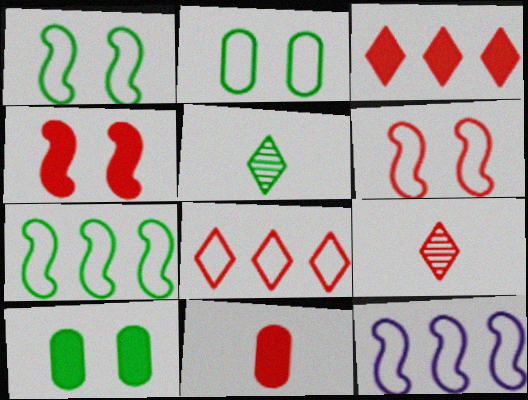[[3, 4, 11], 
[5, 7, 10], 
[9, 10, 12]]